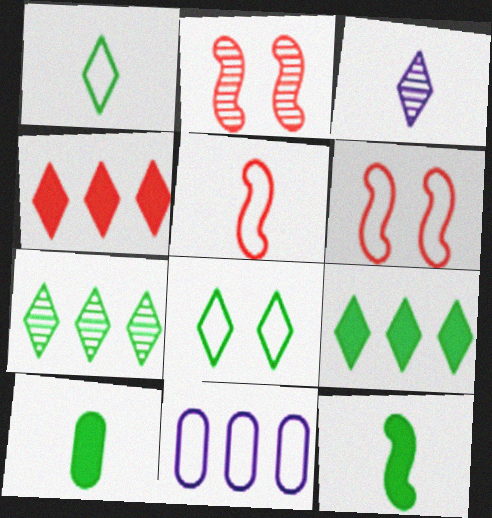[[1, 6, 11], 
[3, 4, 8], 
[3, 5, 10], 
[5, 8, 11]]